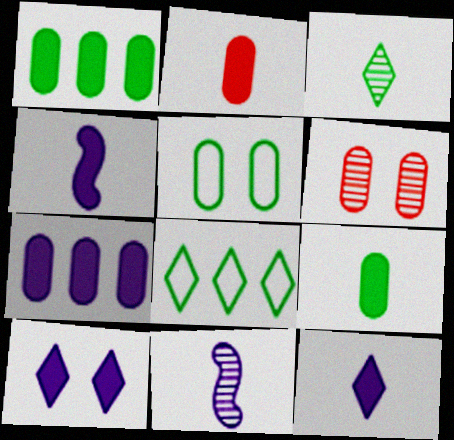[[4, 6, 8], 
[4, 7, 10]]